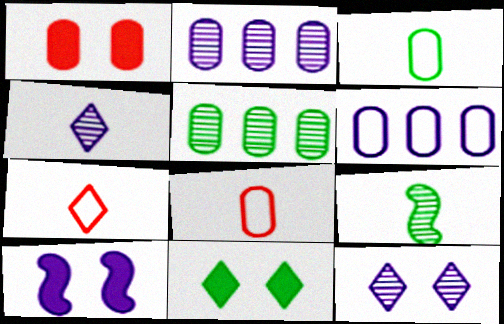[[1, 2, 3], 
[1, 10, 11], 
[4, 6, 10], 
[5, 7, 10]]